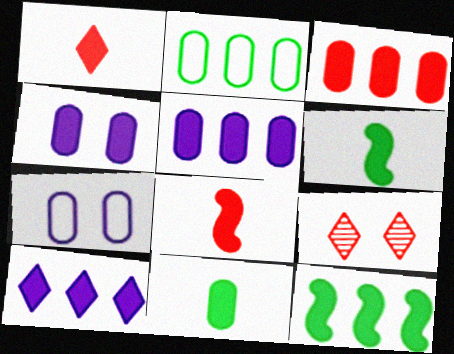[[1, 4, 12], 
[3, 4, 11], 
[3, 10, 12]]